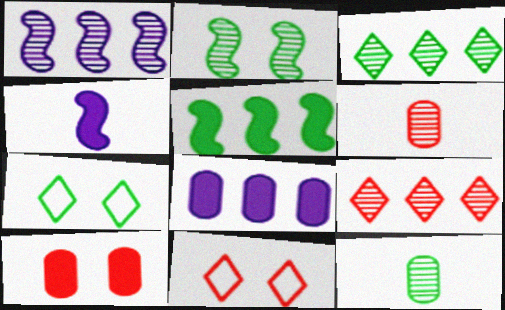[[2, 3, 12], 
[5, 7, 12]]